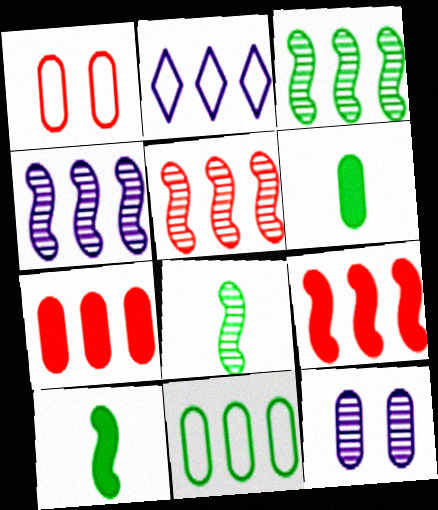[[2, 3, 7], 
[3, 4, 5]]